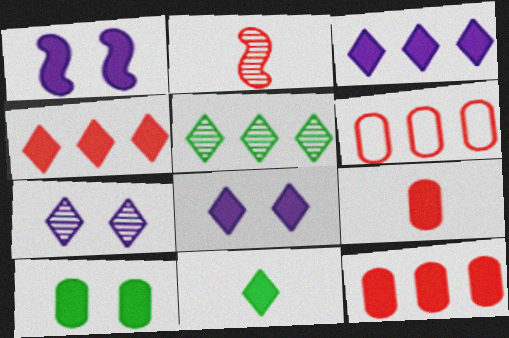[[1, 11, 12], 
[4, 8, 11]]